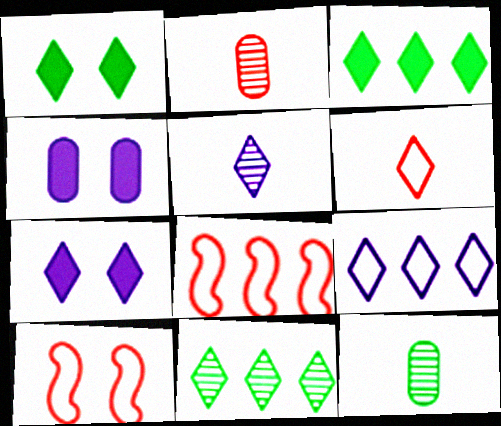[[5, 7, 9], 
[6, 7, 11], 
[7, 8, 12]]